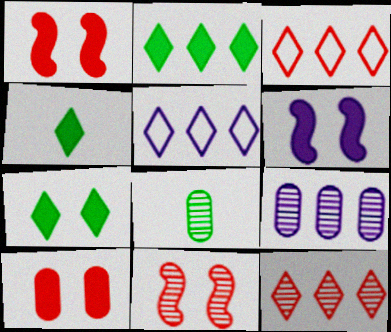[[1, 5, 8], 
[2, 4, 7], 
[2, 5, 12], 
[3, 6, 8], 
[6, 7, 10]]